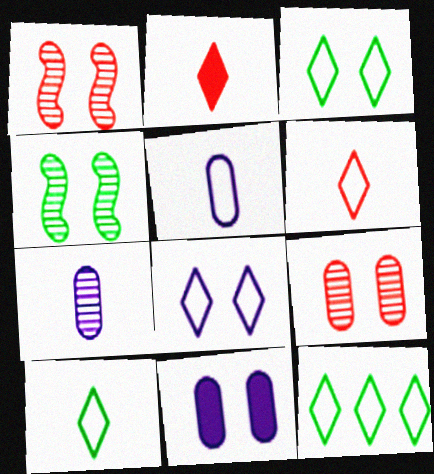[[1, 3, 11], 
[3, 10, 12], 
[6, 8, 12]]